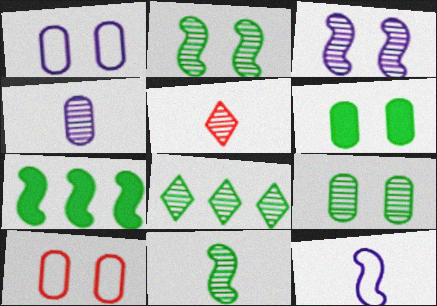[[1, 5, 7], 
[4, 5, 11], 
[8, 9, 11]]